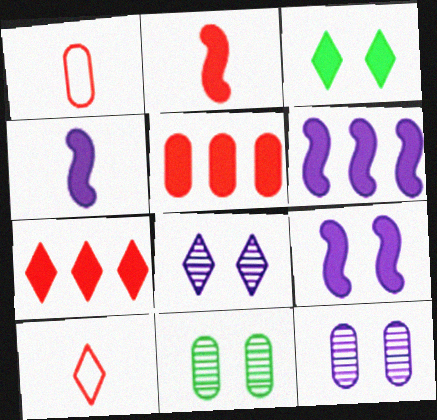[[3, 4, 5], 
[4, 6, 9], 
[6, 10, 11]]